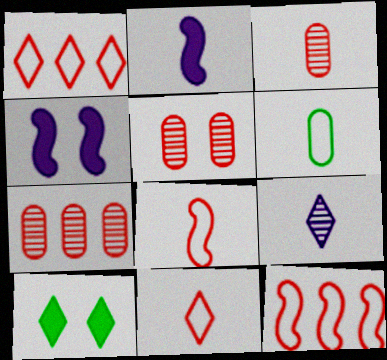[[1, 9, 10], 
[3, 5, 7]]